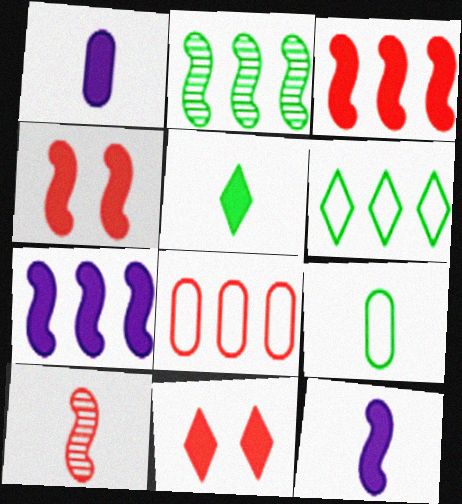[[8, 10, 11]]